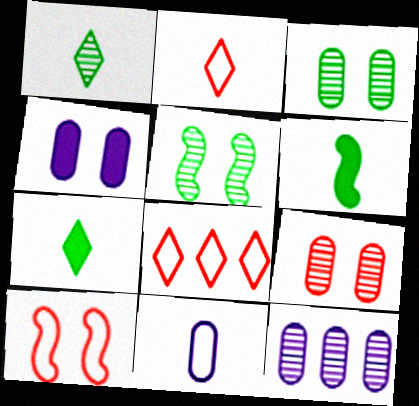[[4, 11, 12], 
[7, 10, 12]]